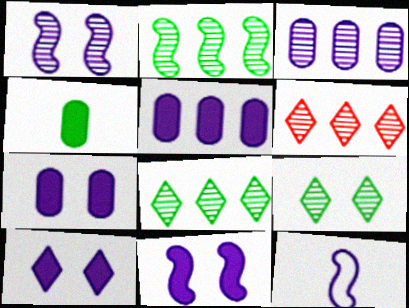[[2, 3, 6], 
[3, 10, 12], 
[7, 10, 11]]